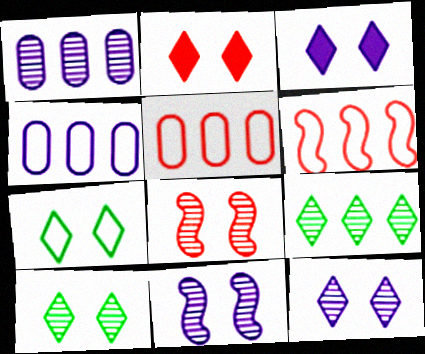[[2, 7, 12]]